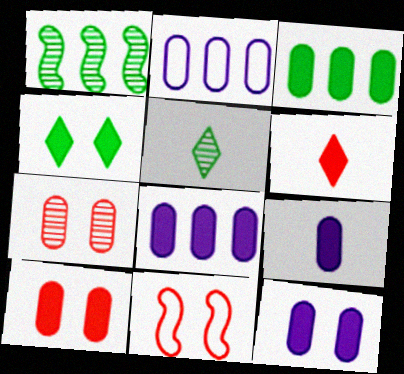[[3, 9, 10], 
[5, 8, 11], 
[8, 9, 12]]